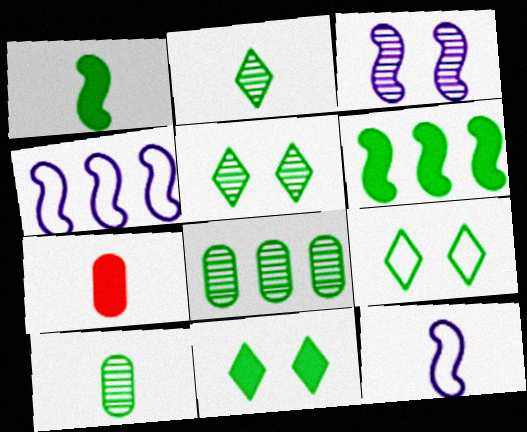[[1, 8, 9], 
[2, 7, 12], 
[4, 5, 7], 
[5, 9, 11], 
[6, 9, 10]]